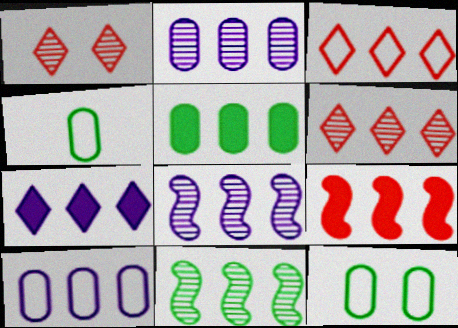[[2, 6, 11], 
[3, 5, 8], 
[5, 7, 9], 
[7, 8, 10]]